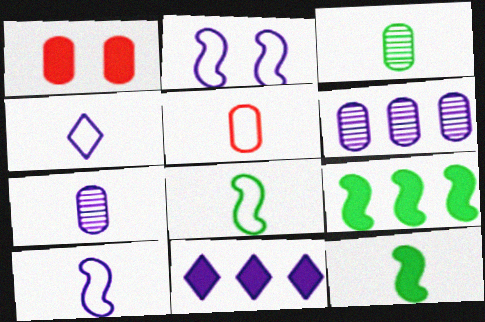[[1, 11, 12], 
[2, 7, 11], 
[4, 5, 8]]